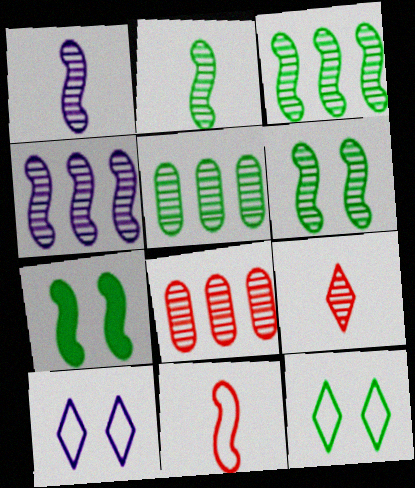[[2, 3, 6], 
[4, 7, 11]]